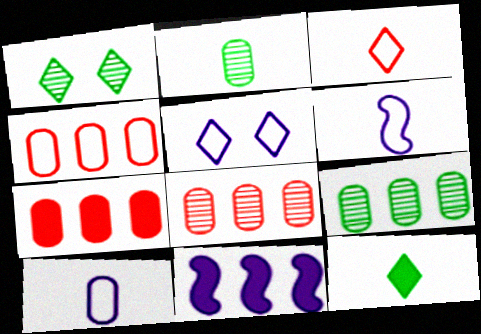[[1, 6, 7], 
[4, 7, 8]]